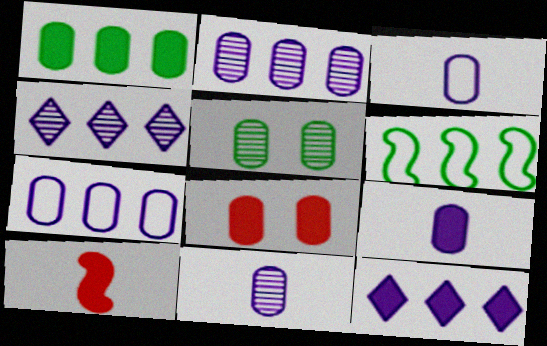[[1, 8, 9], 
[3, 9, 11]]